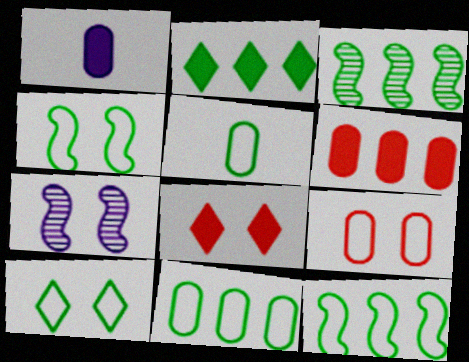[[2, 3, 11], 
[5, 10, 12]]